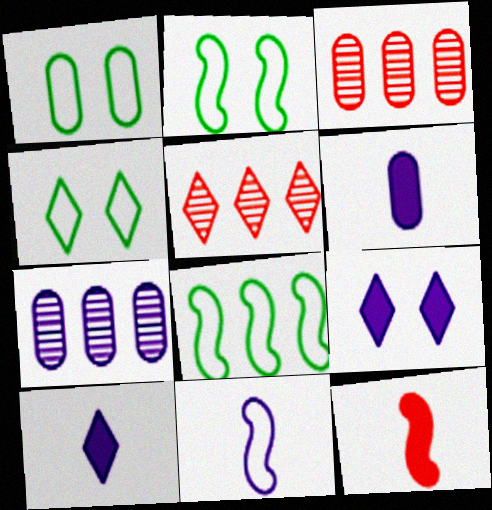[[1, 2, 4], 
[1, 3, 6], 
[2, 3, 10], 
[2, 5, 6], 
[4, 5, 10], 
[4, 7, 12], 
[7, 9, 11]]